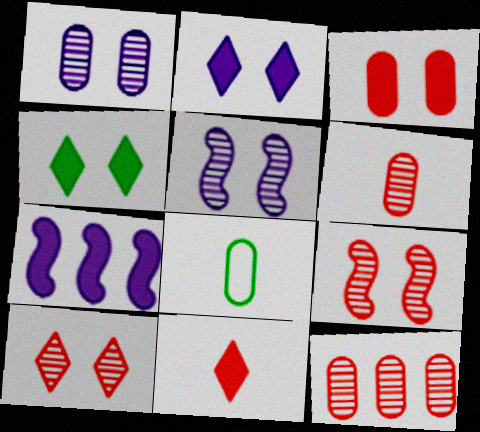[[7, 8, 10]]